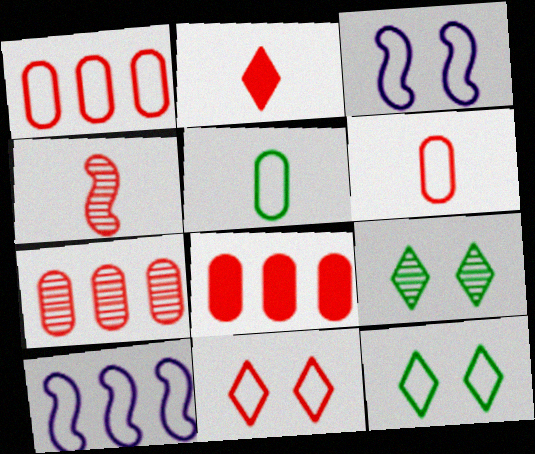[[1, 7, 8], 
[2, 4, 6], 
[4, 8, 11], 
[5, 10, 11], 
[6, 10, 12]]